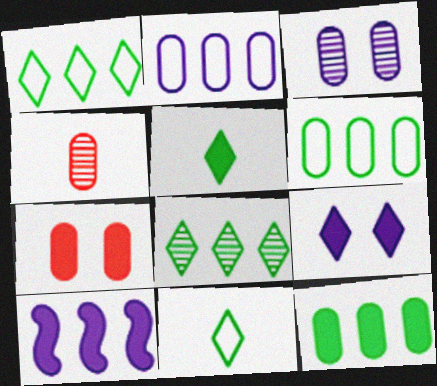[[5, 7, 10]]